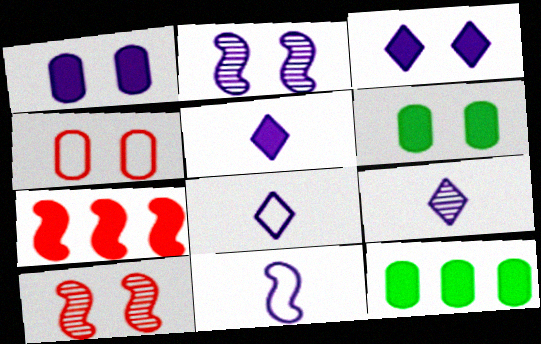[[5, 6, 7], 
[5, 8, 9], 
[8, 10, 12]]